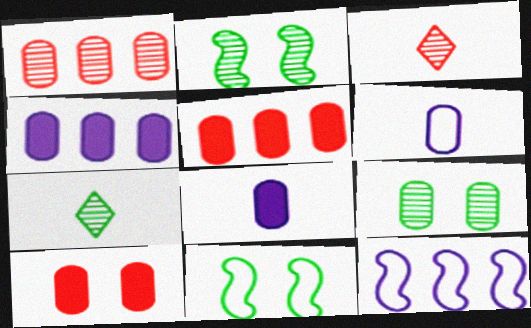[[3, 4, 11], 
[5, 6, 9], 
[7, 10, 12]]